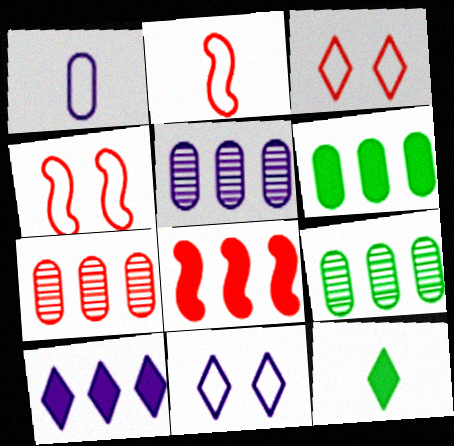[[4, 5, 12], 
[5, 7, 9], 
[6, 8, 10]]